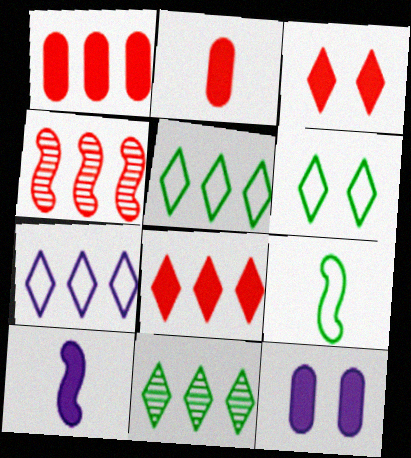[[7, 8, 11]]